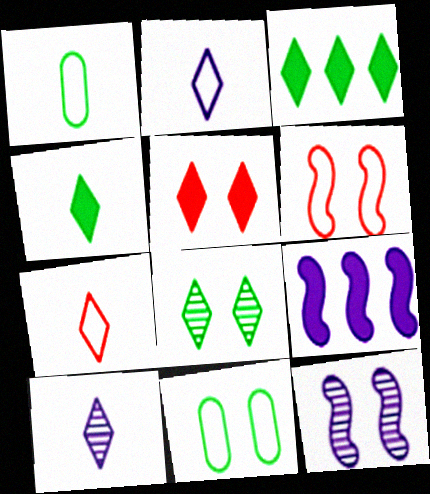[[4, 7, 10], 
[5, 11, 12]]